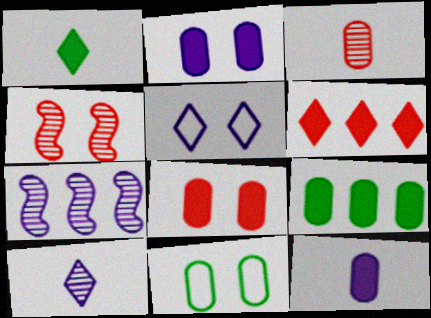[[5, 7, 12], 
[8, 9, 12]]